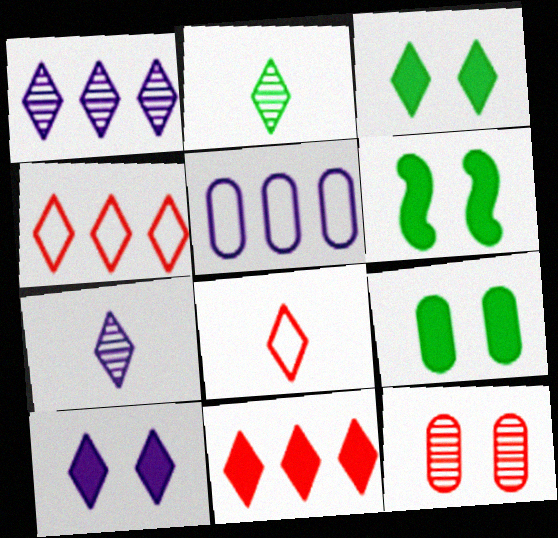[[1, 3, 8], 
[2, 4, 10], 
[3, 4, 7], 
[3, 6, 9]]